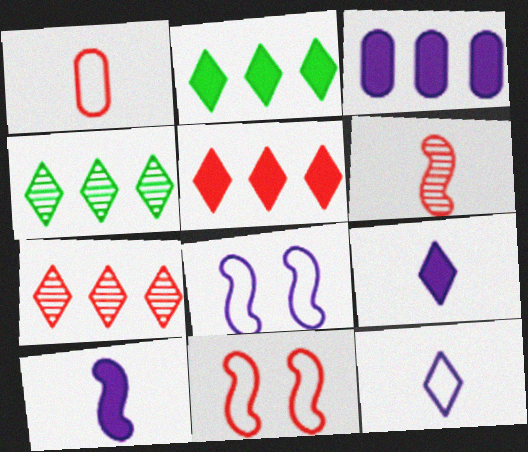[]